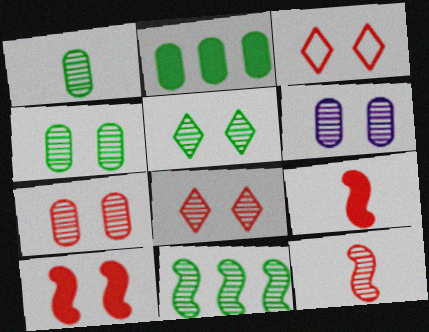[[1, 5, 11], 
[3, 7, 10], 
[4, 6, 7]]